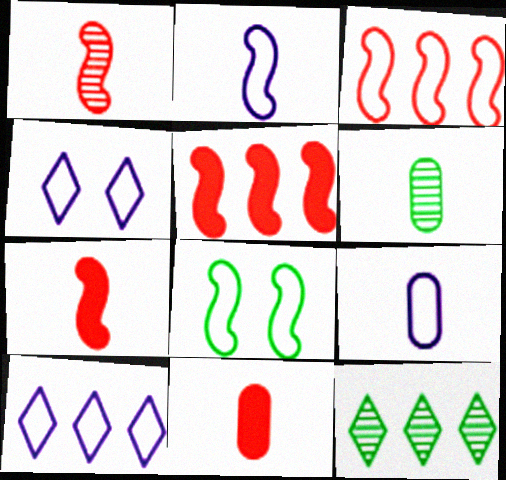[[2, 3, 8], 
[4, 5, 6], 
[6, 9, 11]]